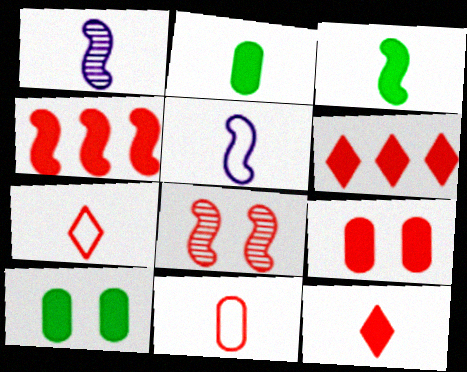[[1, 2, 7], 
[4, 9, 12], 
[6, 8, 11]]